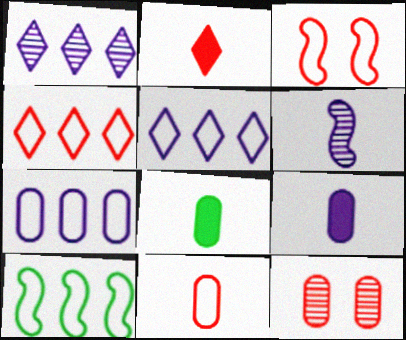[[1, 3, 8], 
[3, 4, 11], 
[4, 7, 10], 
[7, 8, 12]]